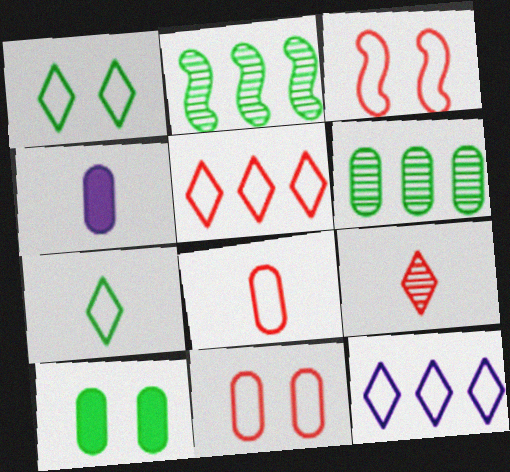[[2, 7, 10], 
[3, 5, 8], 
[4, 6, 11]]